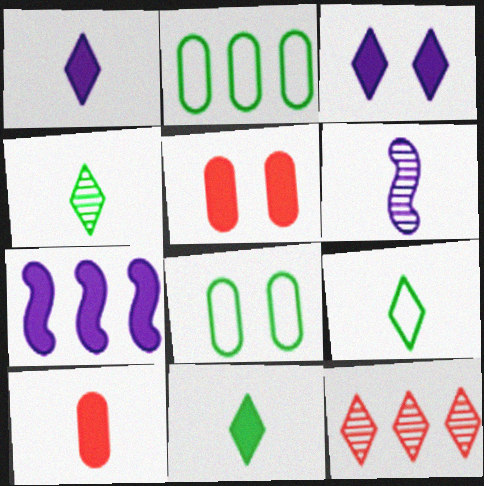[[2, 7, 12], 
[3, 9, 12], 
[4, 9, 11], 
[5, 7, 11], 
[6, 9, 10]]